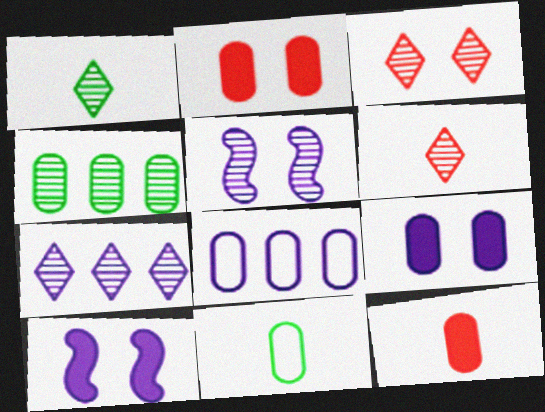[[1, 3, 7], 
[4, 5, 6]]